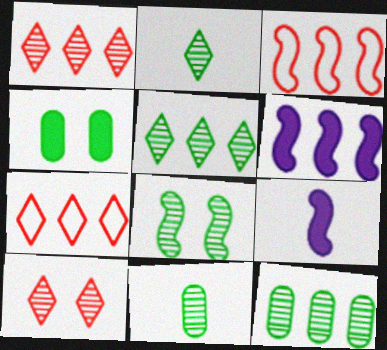[[2, 8, 12], 
[3, 8, 9], 
[5, 8, 11], 
[6, 7, 12]]